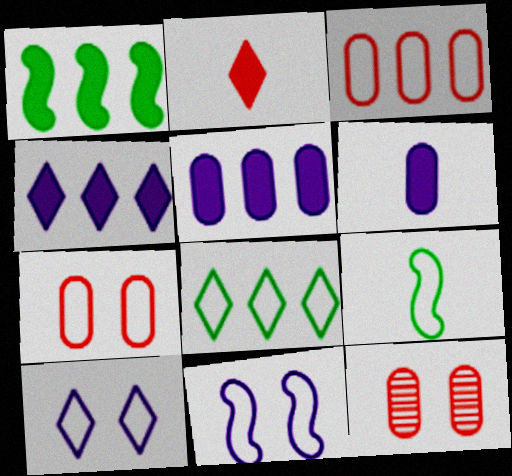[[3, 9, 10], 
[4, 9, 12]]